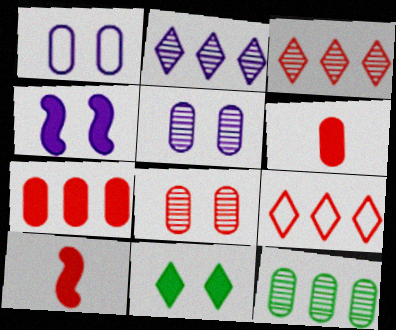[[1, 6, 12], 
[8, 9, 10]]